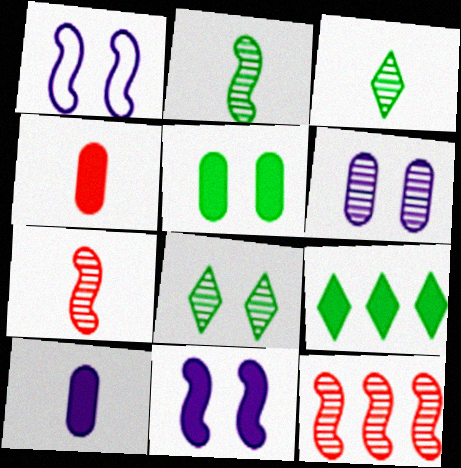[[3, 6, 12], 
[4, 9, 11]]